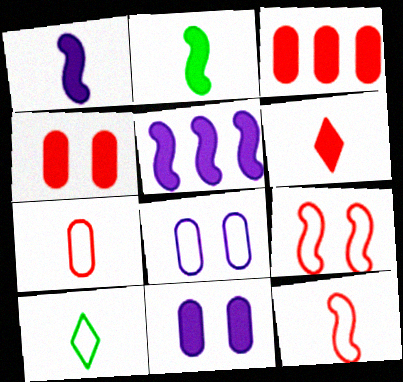[]